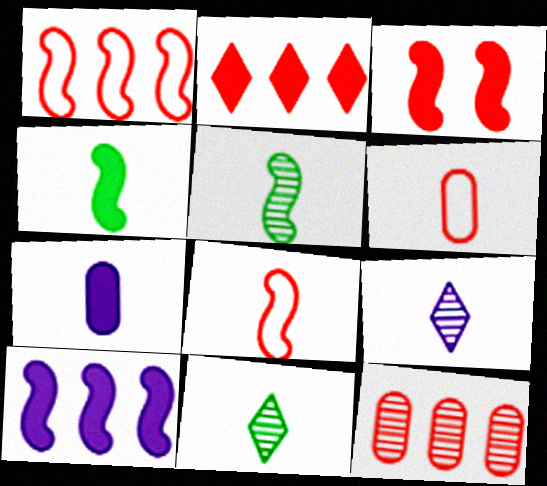[[1, 2, 12], 
[3, 4, 10], 
[4, 6, 9], 
[7, 8, 11]]